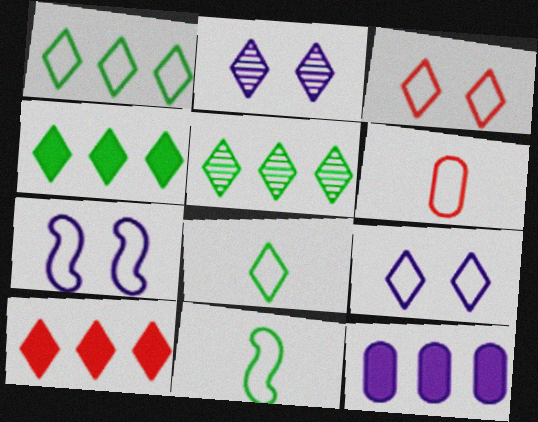[[1, 4, 5], 
[1, 6, 7], 
[2, 8, 10]]